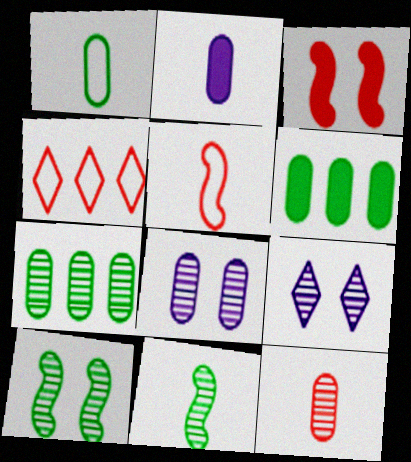[[1, 2, 12], 
[2, 4, 10], 
[3, 4, 12], 
[5, 6, 9], 
[7, 8, 12]]